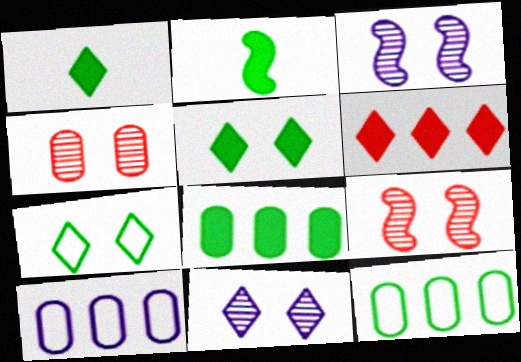[[1, 9, 10], 
[2, 5, 8]]